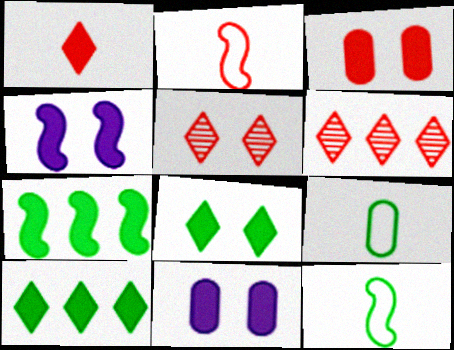[[1, 7, 11], 
[2, 3, 6], 
[3, 4, 8], 
[4, 6, 9], 
[6, 11, 12]]